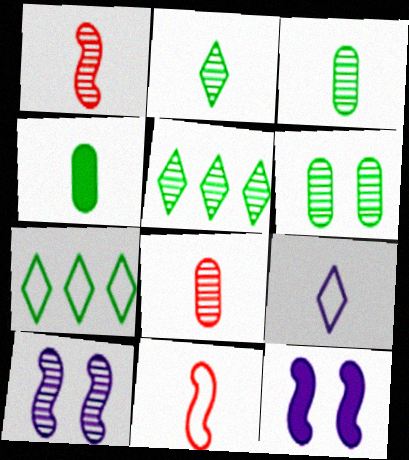[[1, 4, 9], 
[5, 8, 10], 
[7, 8, 12]]